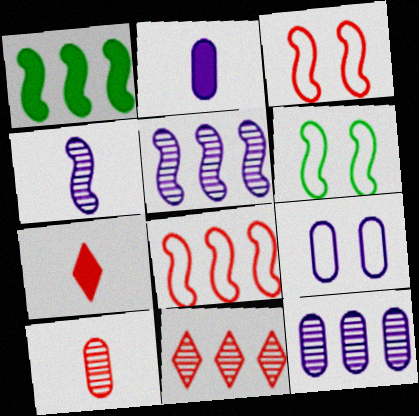[[1, 3, 4], 
[1, 5, 8], 
[2, 6, 11], 
[2, 9, 12], 
[6, 7, 12]]